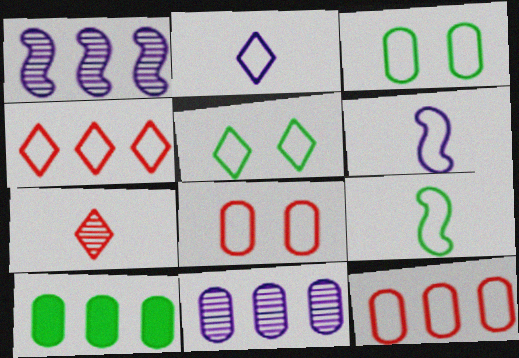[[1, 4, 10], 
[2, 4, 5], 
[3, 4, 6], 
[5, 6, 12], 
[10, 11, 12]]